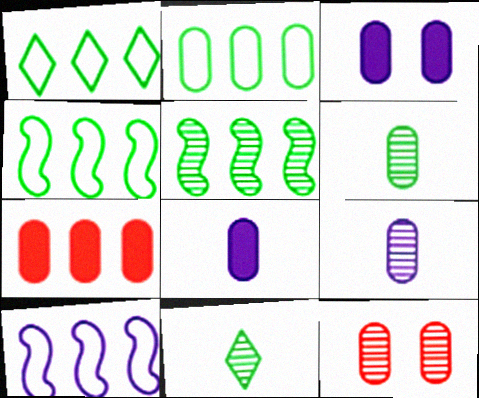[[1, 2, 4], 
[2, 8, 12]]